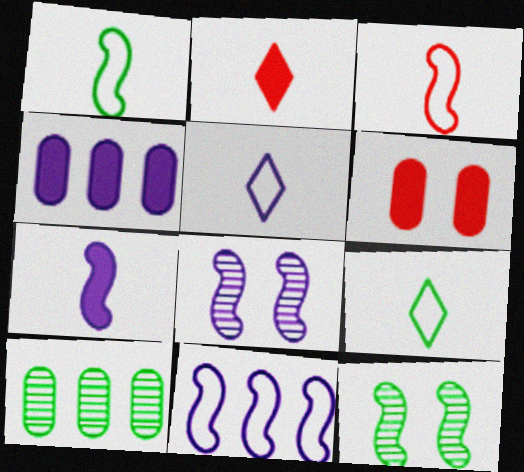[[4, 5, 8], 
[7, 8, 11]]